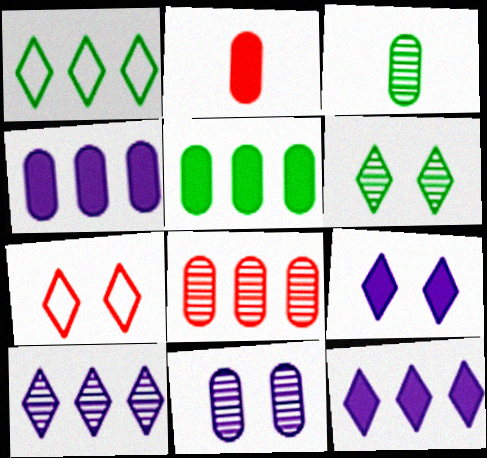[[3, 8, 11], 
[6, 7, 9]]